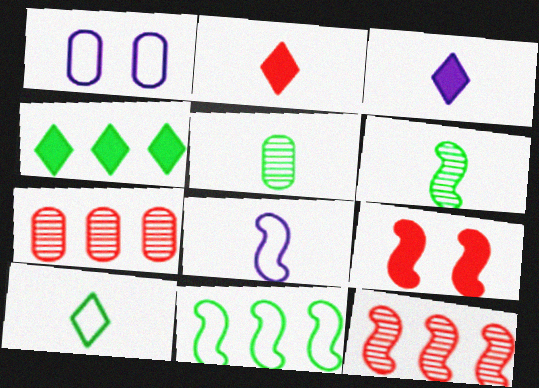[[2, 5, 8]]